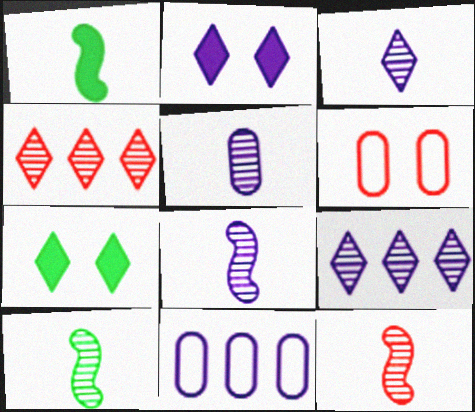[[1, 6, 9], 
[2, 8, 11], 
[3, 5, 8], 
[7, 11, 12], 
[8, 10, 12]]